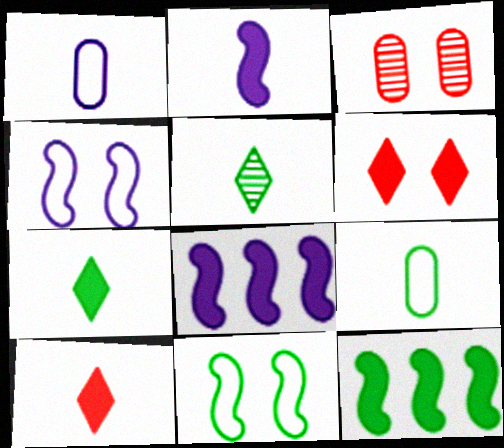[]